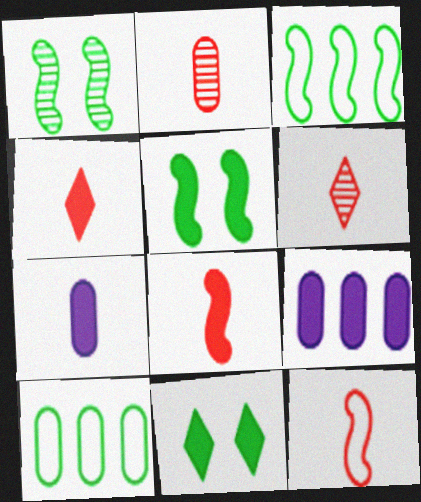[[2, 4, 12], 
[4, 5, 9], 
[8, 9, 11]]